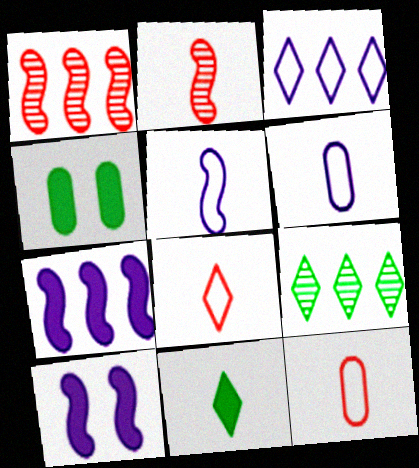[[2, 3, 4], 
[2, 6, 11], 
[9, 10, 12]]